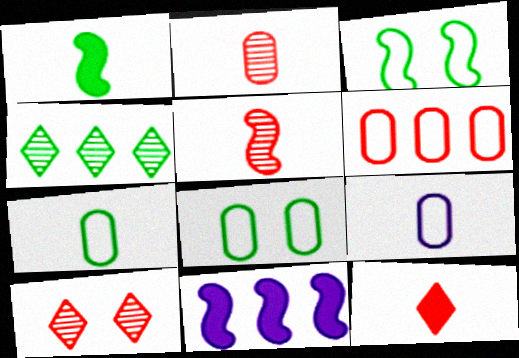[[1, 4, 8], 
[3, 5, 11], 
[4, 6, 11], 
[6, 8, 9], 
[7, 10, 11]]